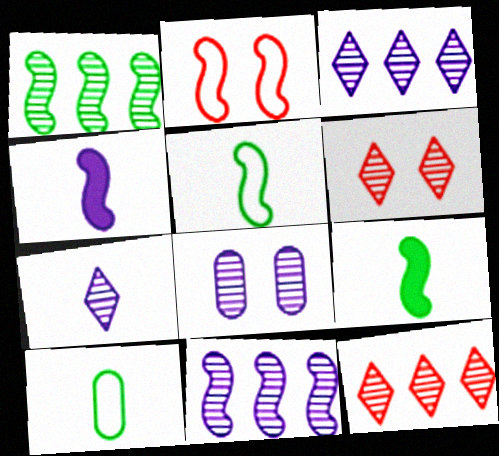[[1, 2, 4], 
[2, 9, 11], 
[7, 8, 11]]